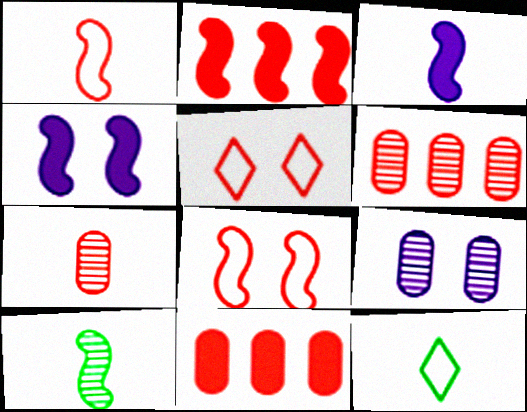[[1, 3, 10], 
[2, 5, 7], 
[2, 9, 12], 
[3, 7, 12], 
[4, 6, 12]]